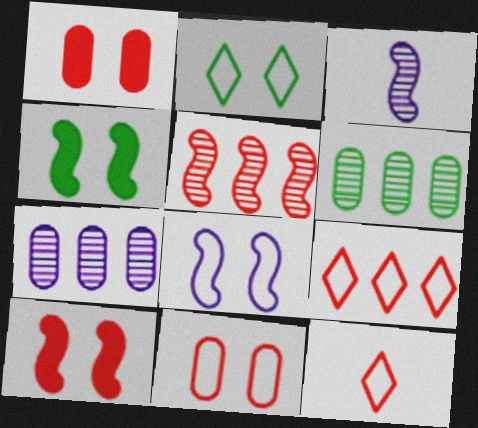[[1, 5, 12], 
[2, 8, 11], 
[4, 7, 12]]